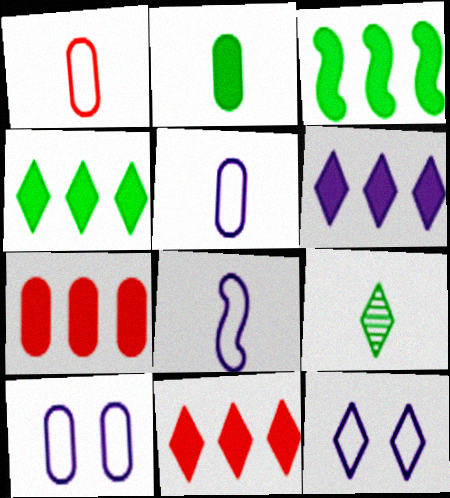[[3, 6, 7], 
[4, 6, 11], 
[9, 11, 12]]